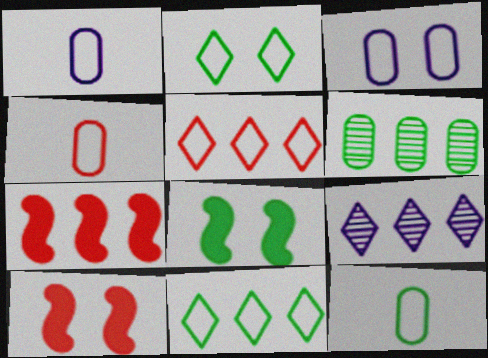[[1, 4, 12], 
[4, 8, 9], 
[9, 10, 12]]